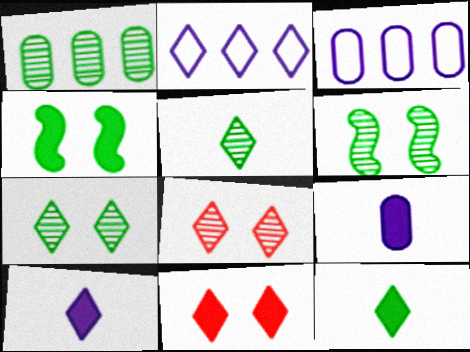[[1, 5, 6], 
[2, 5, 11], 
[2, 8, 12]]